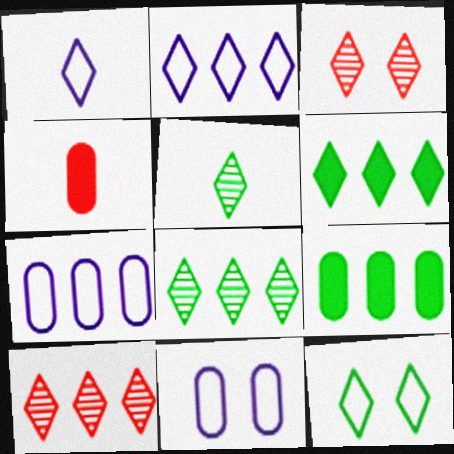[[1, 3, 6], 
[2, 6, 10], 
[5, 6, 12]]